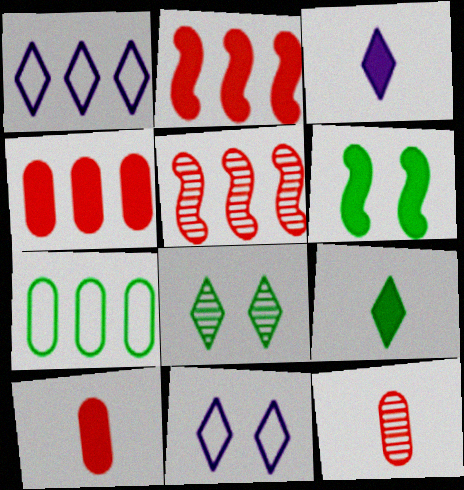[[1, 6, 12], 
[3, 4, 6]]